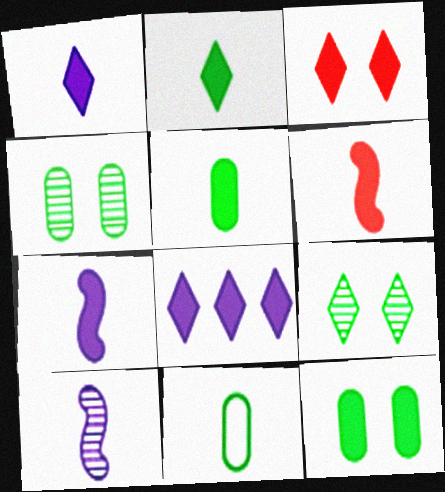[[1, 5, 6], 
[2, 3, 8], 
[6, 8, 12]]